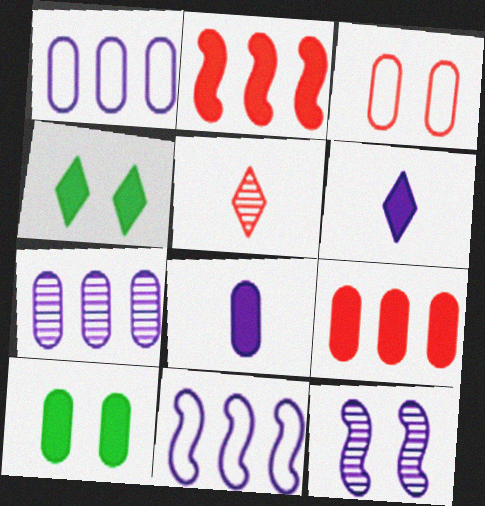[[1, 6, 12], 
[2, 3, 5], 
[2, 4, 8], 
[2, 6, 10], 
[3, 4, 12], 
[5, 10, 11], 
[8, 9, 10]]